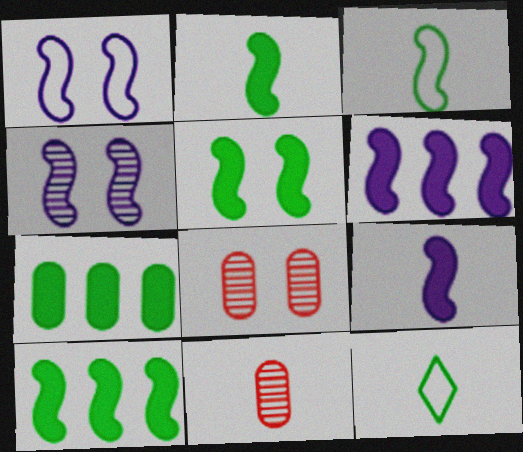[[2, 5, 10], 
[6, 8, 12], 
[9, 11, 12]]